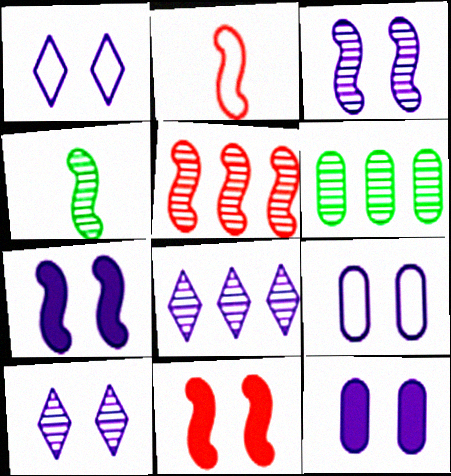[[1, 3, 12], 
[2, 5, 11], 
[3, 4, 5], 
[5, 6, 8], 
[7, 9, 10]]